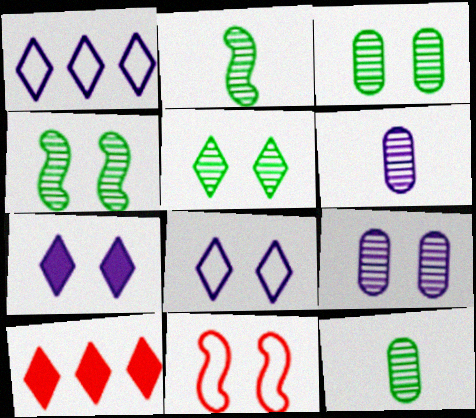[[3, 4, 5], 
[3, 7, 11]]